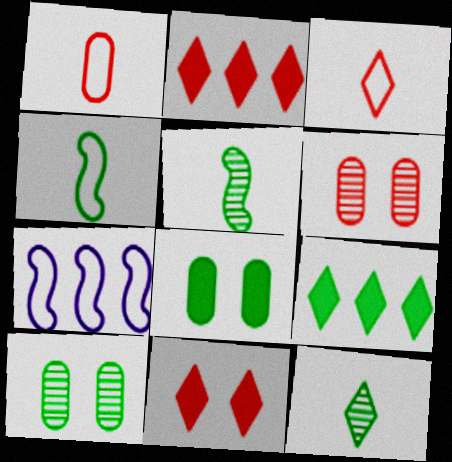[[4, 9, 10]]